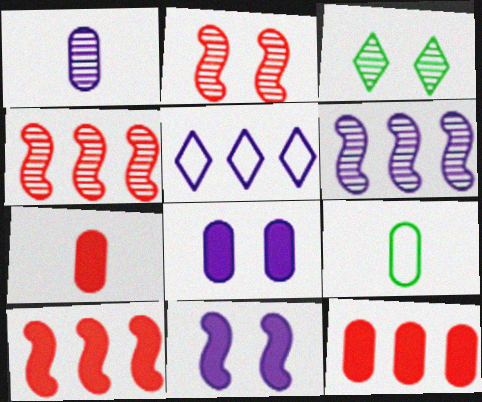[[1, 3, 4], 
[1, 5, 11], 
[1, 7, 9]]